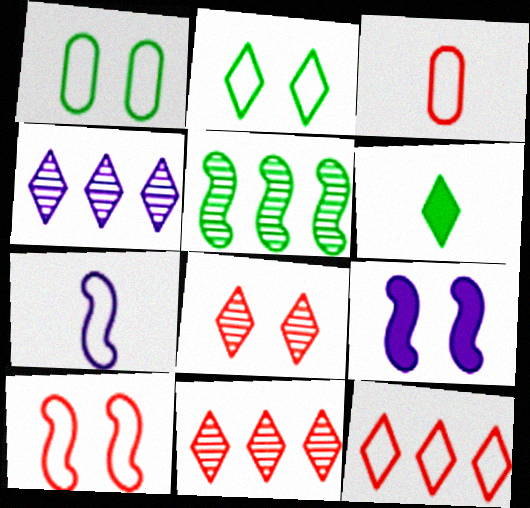[[1, 5, 6], 
[1, 7, 12], 
[1, 8, 9], 
[3, 10, 12]]